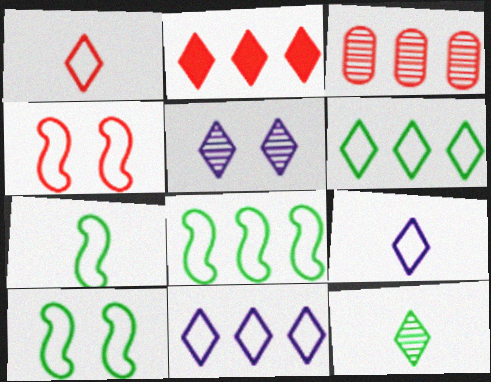[[7, 8, 10]]